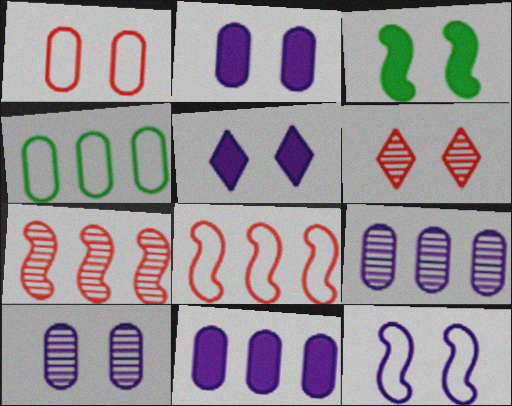[[5, 10, 12]]